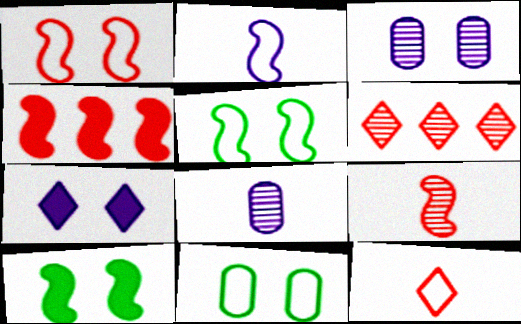[[1, 4, 9]]